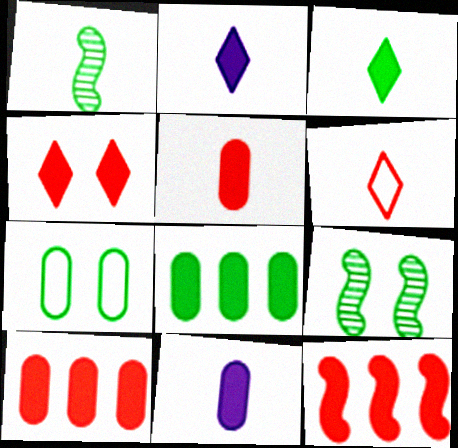[[1, 6, 11], 
[4, 5, 12]]